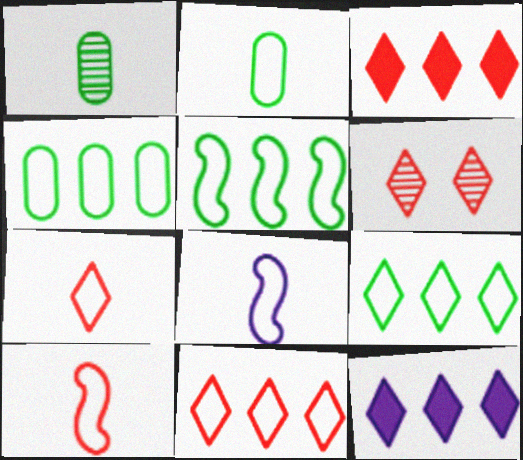[[2, 7, 8], 
[3, 6, 7], 
[4, 5, 9]]